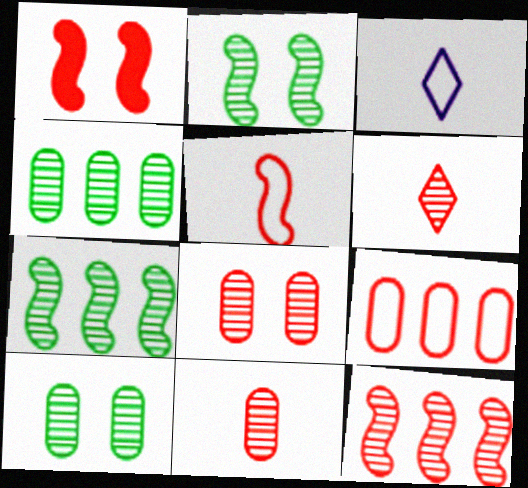[[1, 3, 4], 
[1, 5, 12], 
[1, 6, 9], 
[6, 8, 12]]